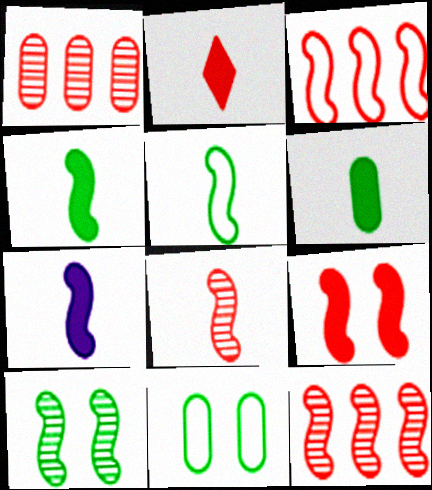[[2, 6, 7], 
[3, 7, 10], 
[3, 8, 9], 
[5, 7, 8]]